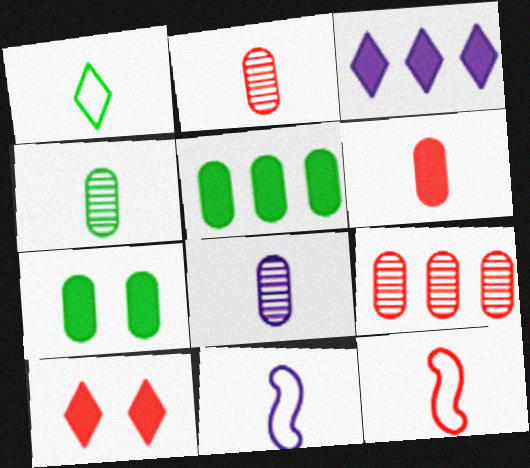[[2, 4, 8], 
[9, 10, 12]]